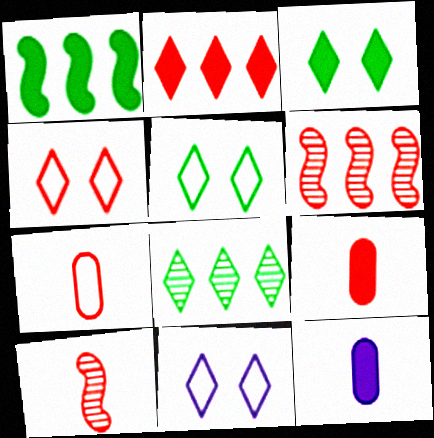[[4, 5, 11], 
[4, 6, 9], 
[5, 6, 12]]